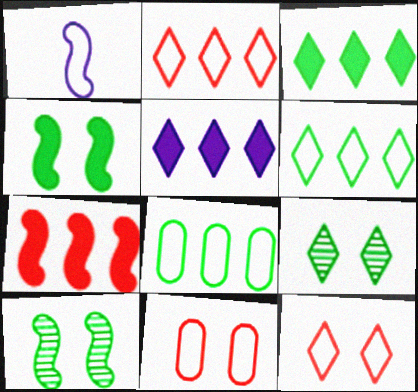[[1, 6, 11], 
[1, 7, 10], 
[1, 8, 12]]